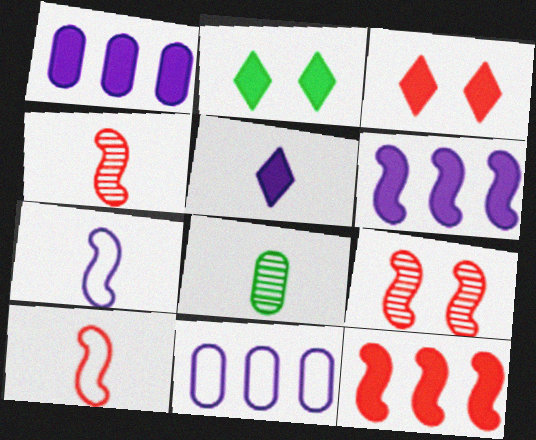[[2, 4, 11], 
[5, 8, 10], 
[9, 10, 12]]